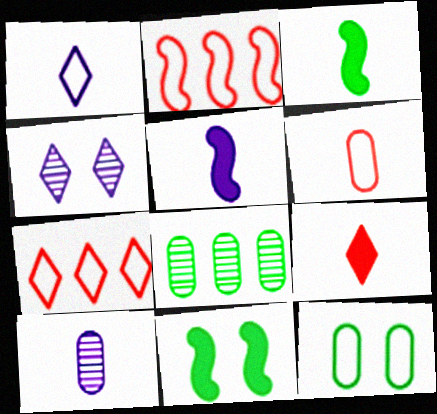[[1, 2, 12], 
[1, 5, 10], 
[7, 10, 11]]